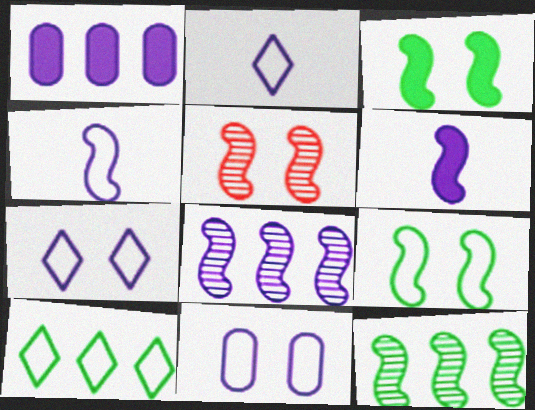[]